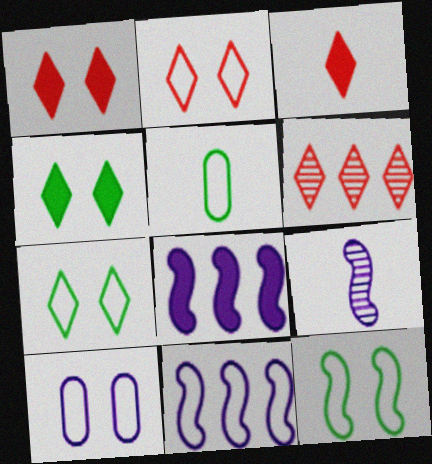[[2, 3, 6], 
[2, 5, 11], 
[2, 10, 12], 
[3, 5, 9]]